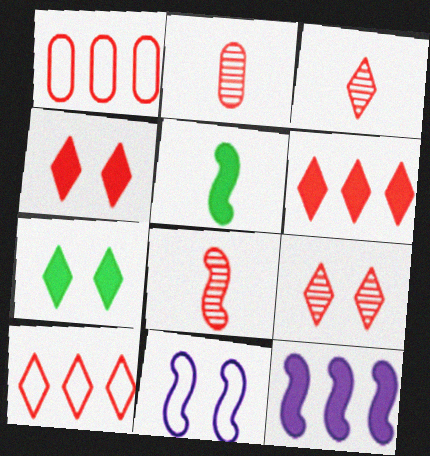[[1, 4, 8], 
[2, 3, 8], 
[3, 4, 10]]